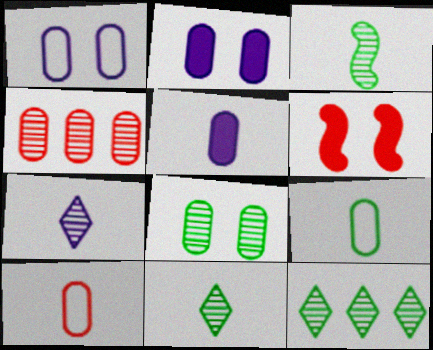[[2, 4, 9], 
[3, 8, 12]]